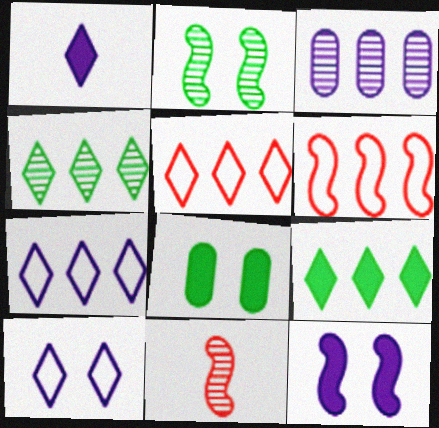[[3, 6, 9], 
[7, 8, 11]]